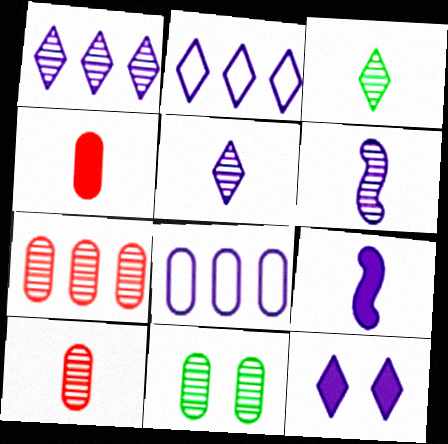[[2, 5, 12], 
[3, 6, 10], 
[4, 8, 11], 
[6, 8, 12]]